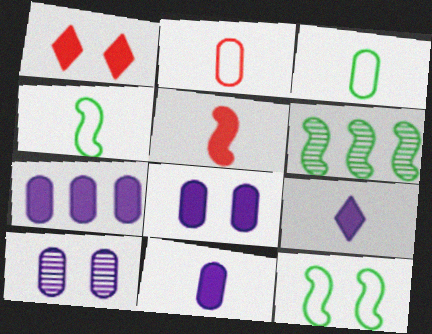[[1, 10, 12], 
[7, 8, 11]]